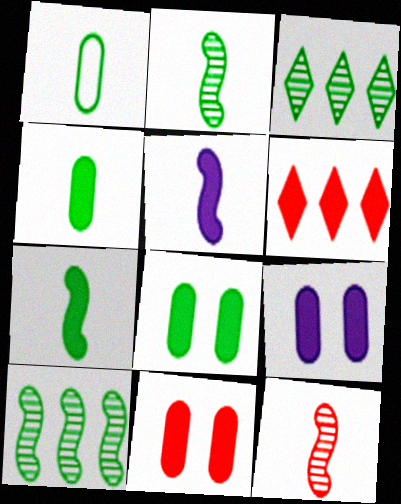[[5, 6, 8], 
[6, 7, 9], 
[8, 9, 11]]